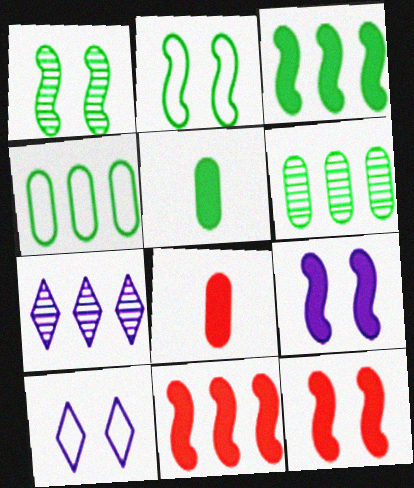[[2, 7, 8], 
[4, 7, 11]]